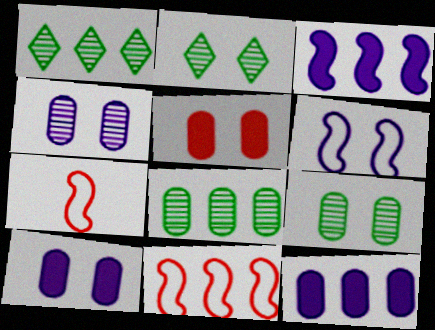[[1, 7, 10], 
[1, 11, 12], 
[2, 5, 6], 
[2, 7, 12]]